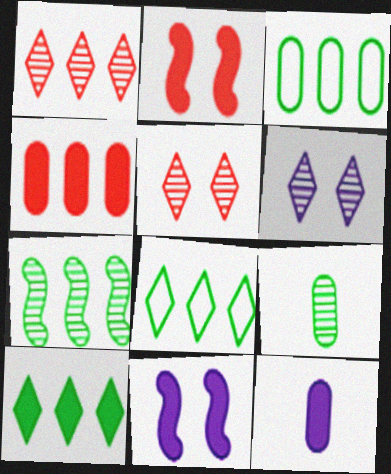[[2, 10, 12], 
[3, 7, 10]]